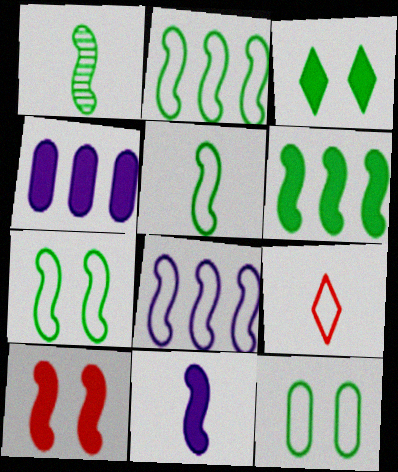[[1, 6, 7], 
[1, 8, 10], 
[2, 5, 7], 
[6, 10, 11], 
[8, 9, 12]]